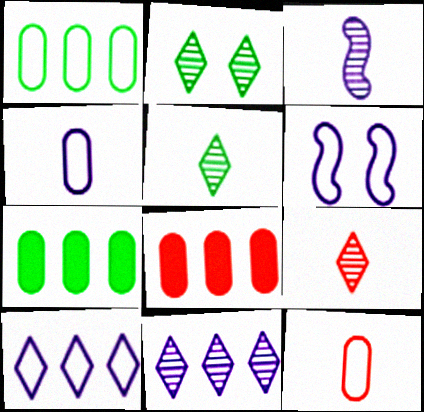[[2, 9, 11], 
[4, 6, 10], 
[5, 6, 8], 
[6, 7, 9]]